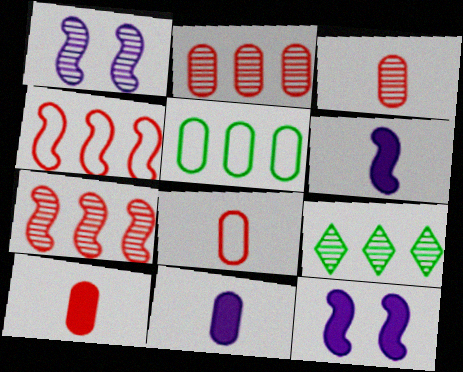[[1, 3, 9], 
[3, 8, 10], 
[8, 9, 12]]